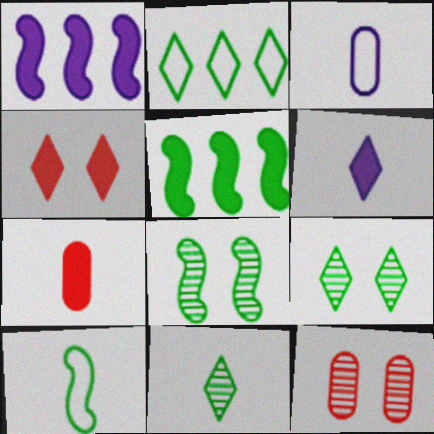[[5, 8, 10]]